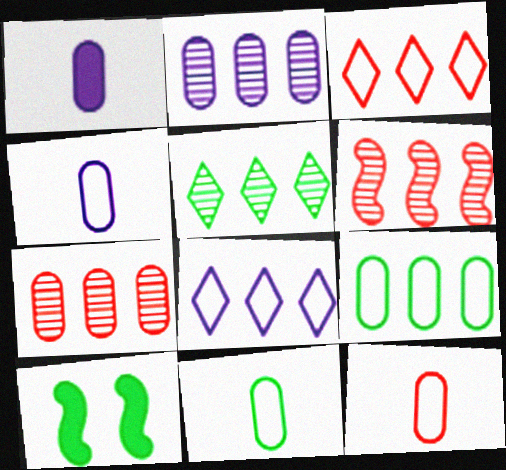[[2, 5, 6], 
[4, 11, 12], 
[5, 10, 11]]